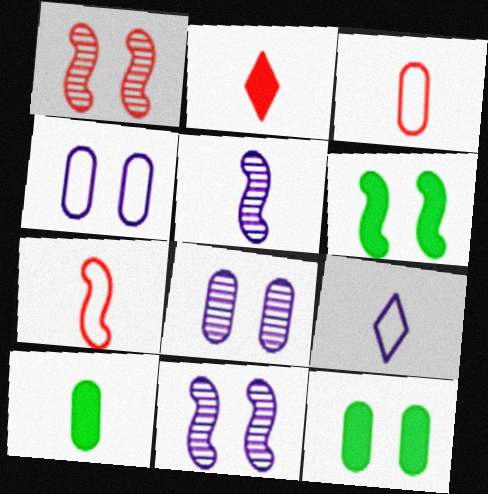[]